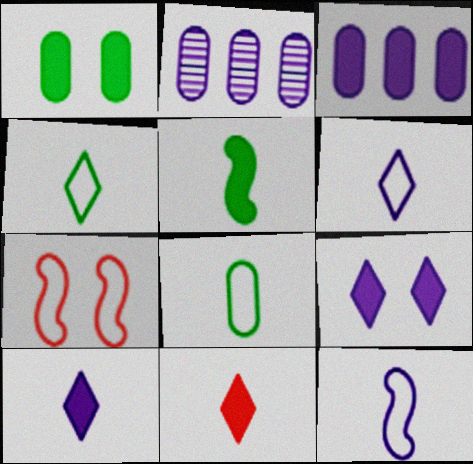[[2, 9, 12]]